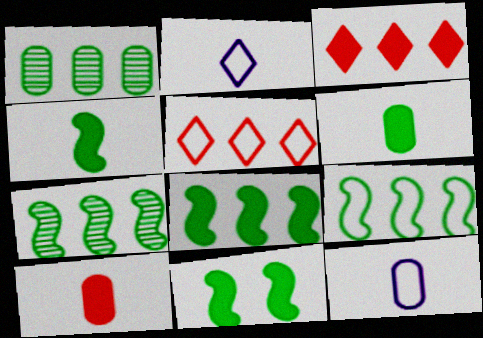[[4, 8, 11], 
[7, 8, 9]]